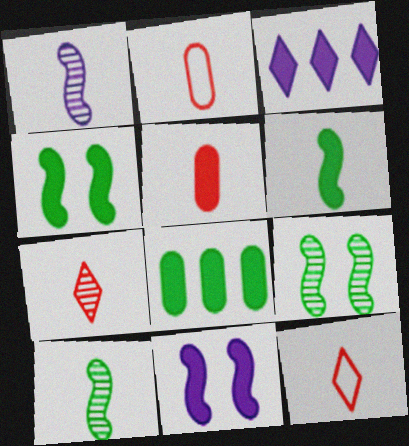[[2, 3, 9], 
[3, 4, 5]]